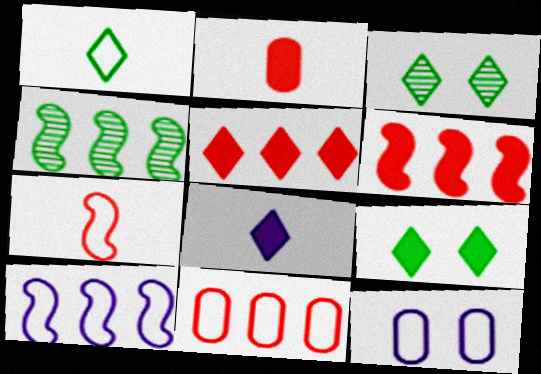[[2, 3, 10], 
[4, 6, 10], 
[5, 8, 9]]